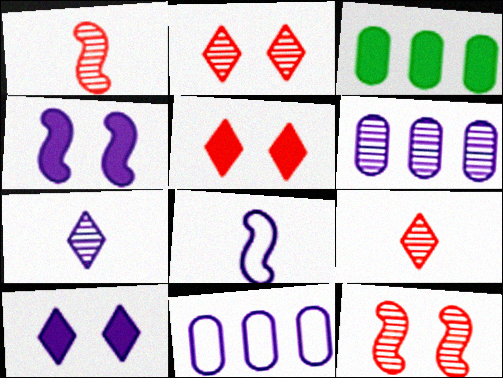[[2, 3, 8], 
[4, 7, 11], 
[6, 8, 10]]